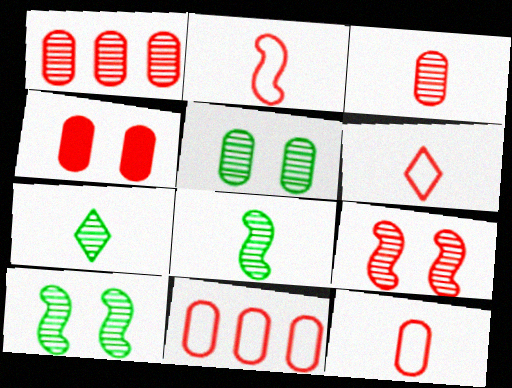[[1, 4, 12], 
[2, 6, 12], 
[3, 4, 11]]